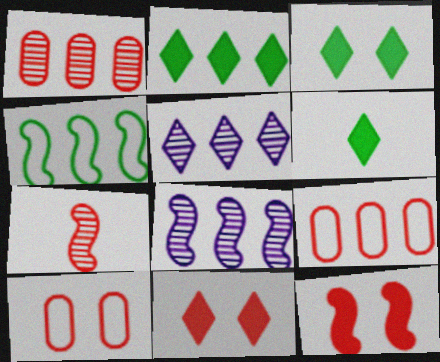[[2, 3, 6], 
[2, 8, 9], 
[6, 8, 10], 
[7, 9, 11]]